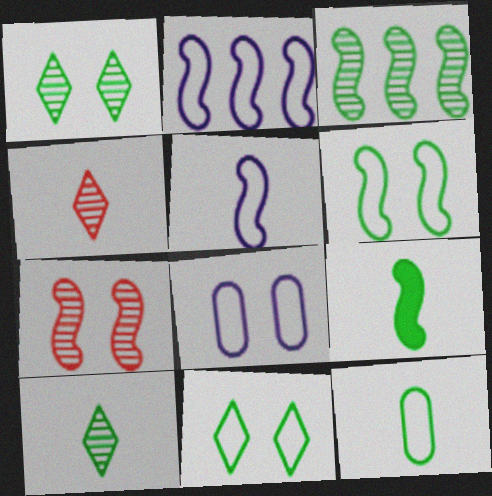[[2, 7, 9], 
[3, 6, 9], 
[9, 10, 12]]